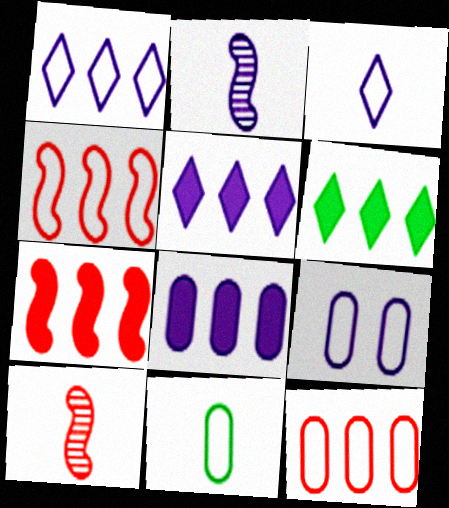[[2, 5, 9], 
[6, 7, 8], 
[6, 9, 10], 
[9, 11, 12]]